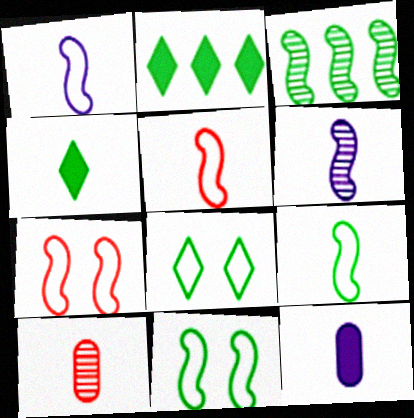[[1, 4, 10], 
[1, 5, 9]]